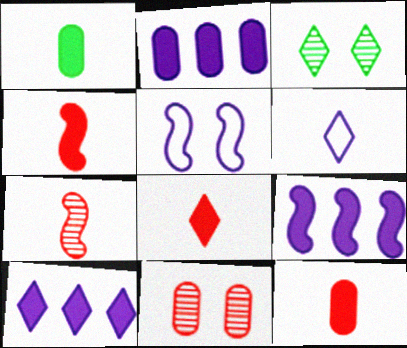[[1, 6, 7], 
[2, 9, 10], 
[4, 8, 12]]